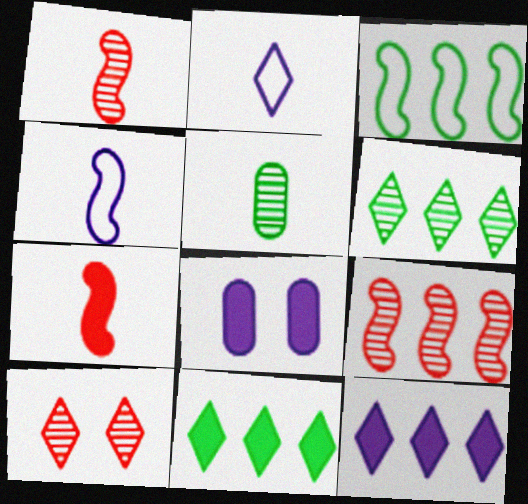[[2, 5, 7], 
[2, 10, 11], 
[7, 8, 11]]